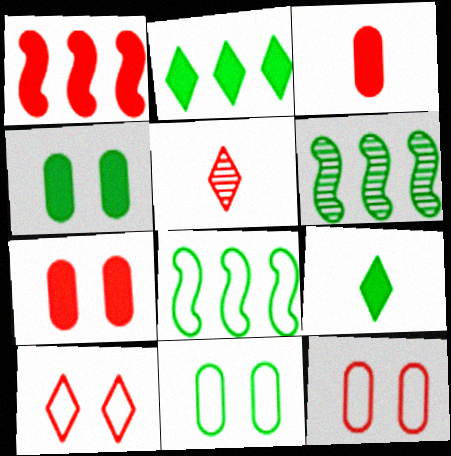[[1, 5, 12], 
[6, 9, 11]]